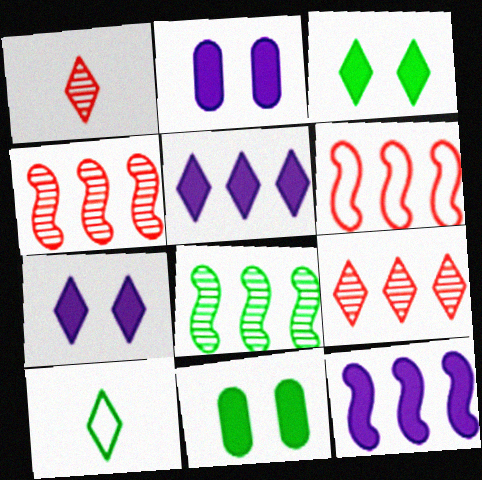[[2, 4, 10], 
[6, 8, 12], 
[7, 9, 10], 
[8, 10, 11]]